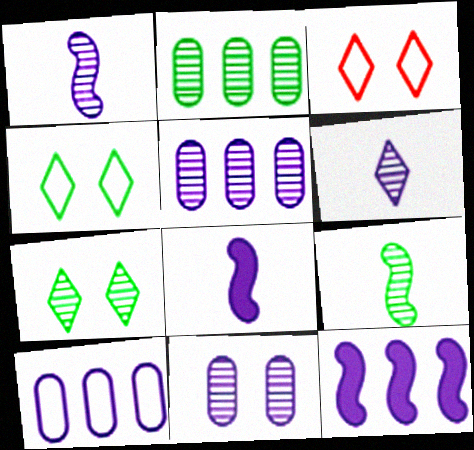[[2, 3, 8], 
[2, 7, 9]]